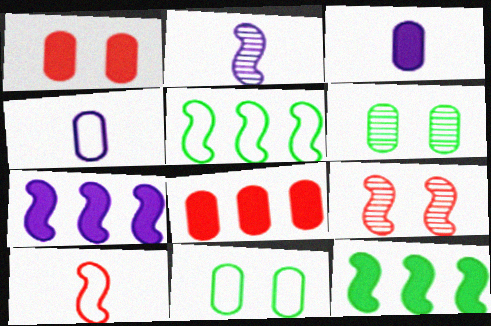[[4, 6, 8]]